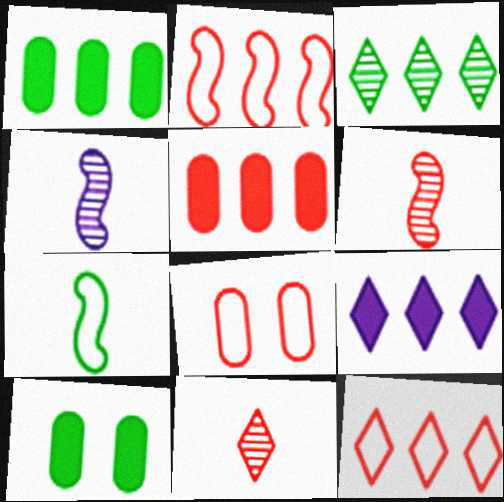[[3, 7, 10], 
[3, 9, 12], 
[4, 10, 12]]